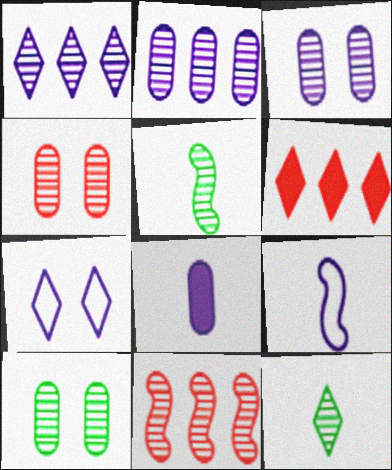[[1, 4, 5], 
[3, 4, 10], 
[3, 11, 12], 
[6, 7, 12], 
[6, 9, 10]]